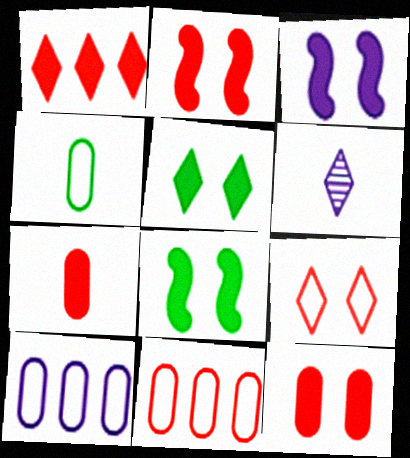[[1, 2, 7], 
[2, 3, 8], 
[3, 5, 12], 
[3, 6, 10], 
[6, 8, 11]]